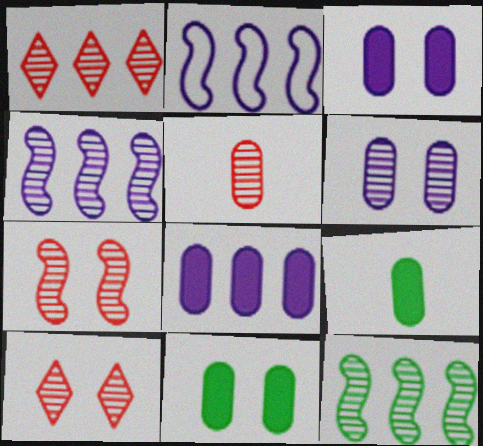[[1, 5, 7], 
[2, 9, 10]]